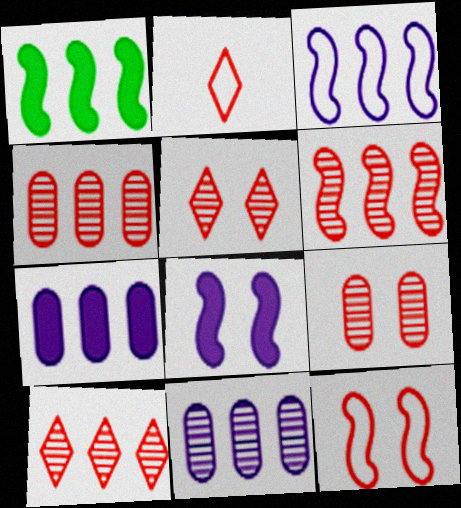[[1, 3, 6], 
[4, 6, 10]]